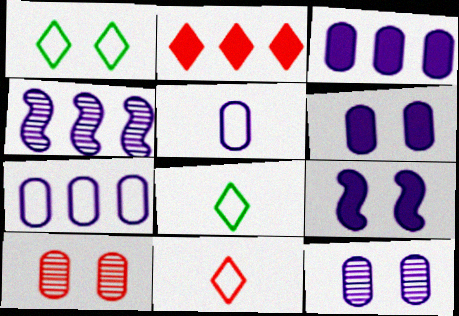[[1, 9, 10], 
[3, 5, 12]]